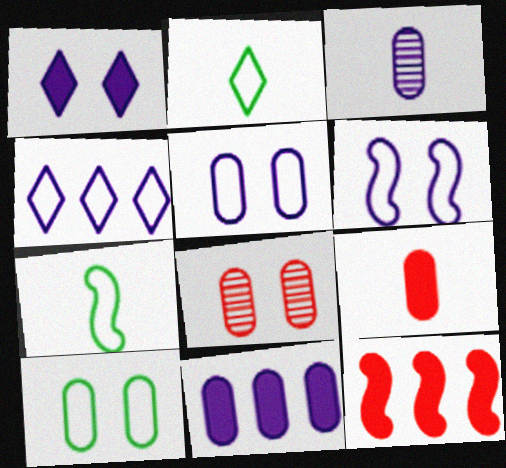[[3, 5, 11]]